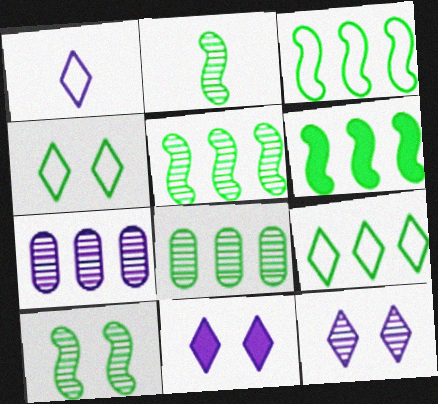[[2, 5, 10], 
[3, 5, 6], 
[6, 8, 9]]